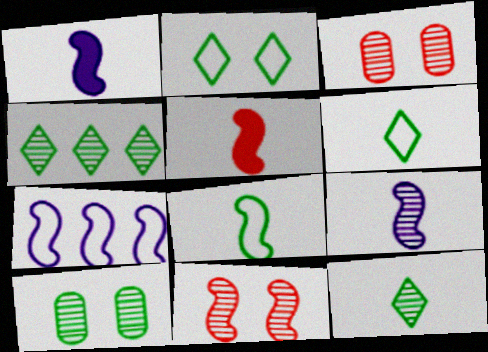[[3, 4, 9], 
[5, 8, 9]]